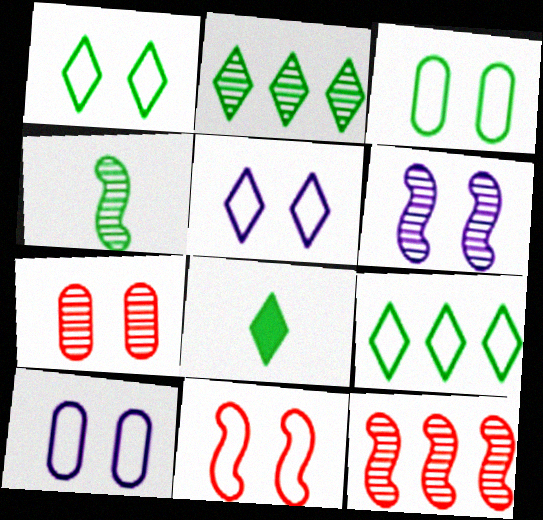[[1, 2, 8], 
[1, 10, 11], 
[3, 5, 11], 
[4, 6, 12], 
[8, 10, 12]]